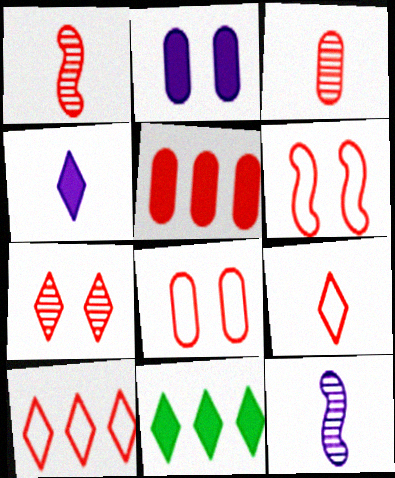[[3, 5, 8], 
[8, 11, 12]]